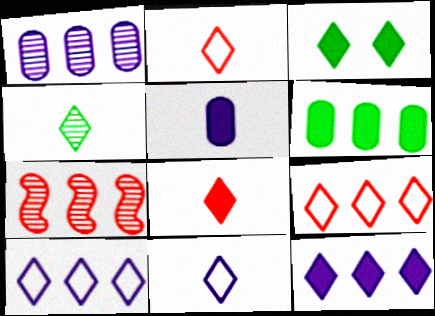[[3, 8, 12], 
[4, 8, 11], 
[6, 7, 10]]